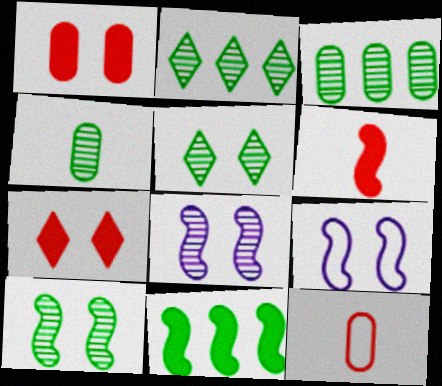[[1, 5, 9], 
[2, 4, 10]]